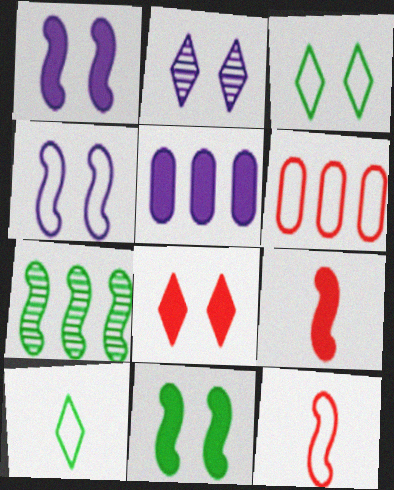[[1, 7, 12], 
[2, 3, 8], 
[4, 6, 10], 
[4, 7, 9]]